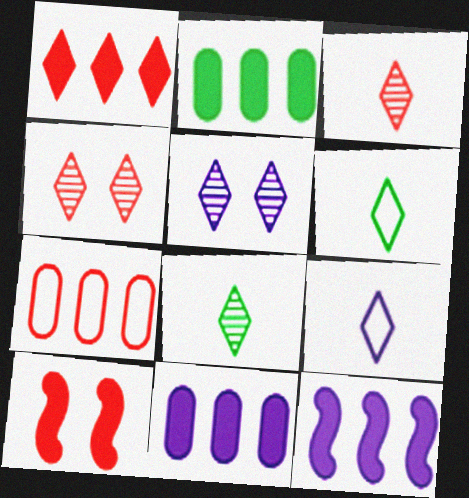[[1, 2, 12], 
[1, 5, 6], 
[3, 7, 10]]